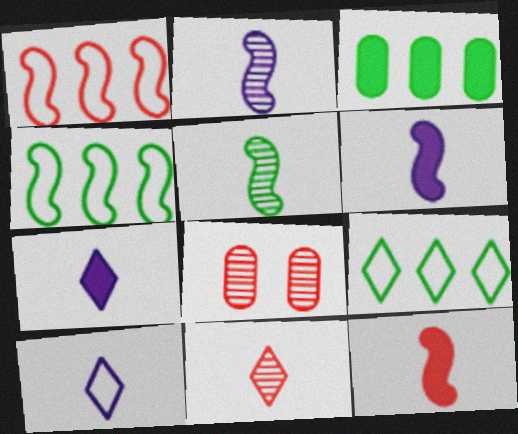[[4, 7, 8], 
[6, 8, 9]]